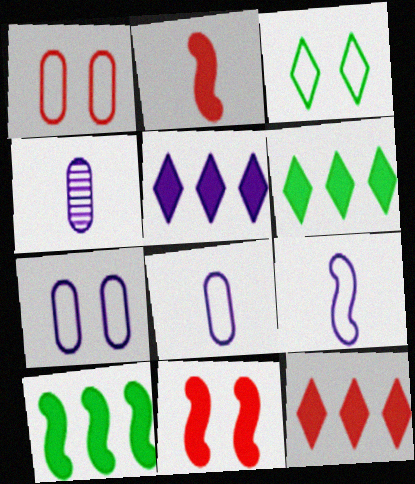[[5, 6, 12]]